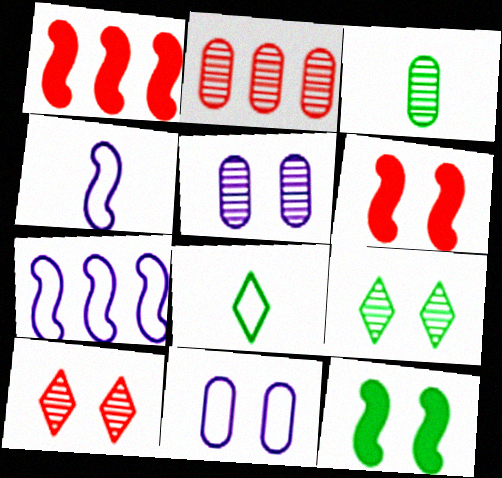[[1, 5, 8], 
[2, 3, 5], 
[6, 9, 11], 
[10, 11, 12]]